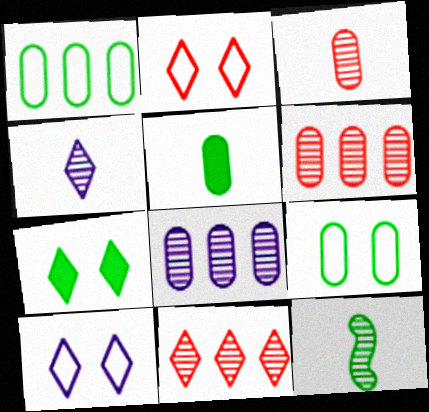[[1, 7, 12], 
[3, 4, 12]]